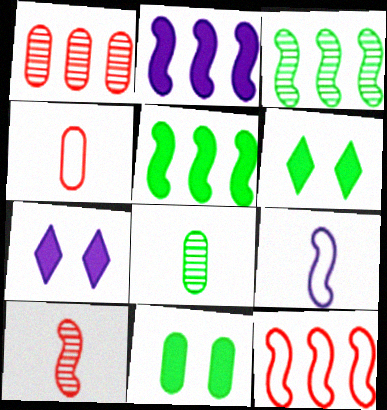[[1, 6, 9], 
[2, 3, 12], 
[3, 4, 7], 
[7, 8, 12]]